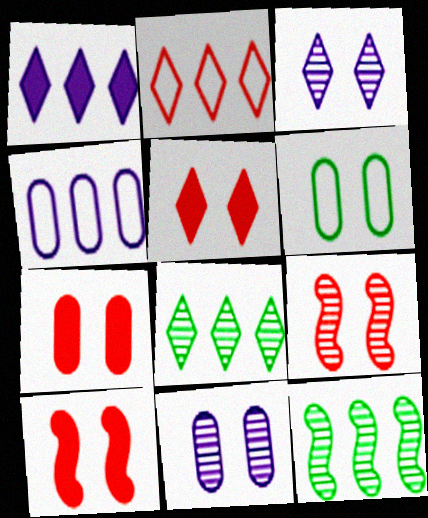[[1, 2, 8], 
[3, 6, 10], 
[5, 7, 10], 
[6, 7, 11]]